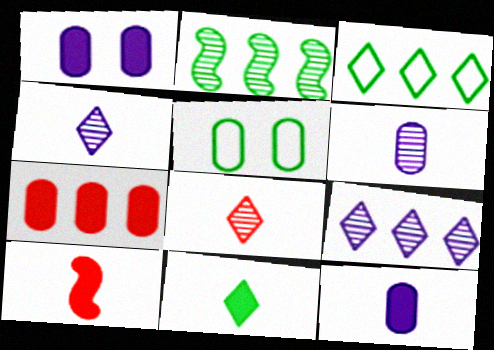[[2, 5, 11], 
[5, 6, 7], 
[5, 9, 10], 
[10, 11, 12]]